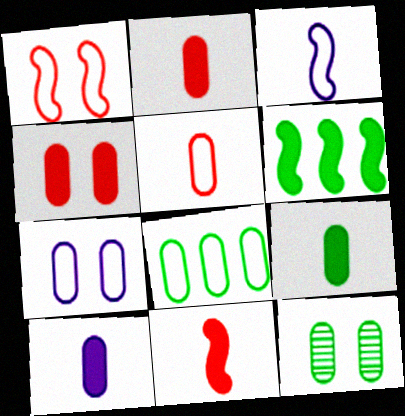[[2, 9, 10], 
[4, 7, 12], 
[5, 7, 8], 
[8, 9, 12]]